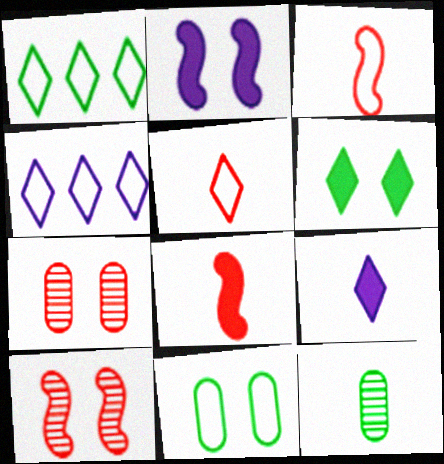[[3, 4, 11], 
[3, 9, 12]]